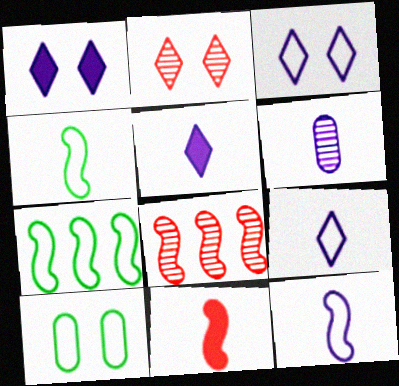[[5, 6, 12], 
[5, 8, 10]]